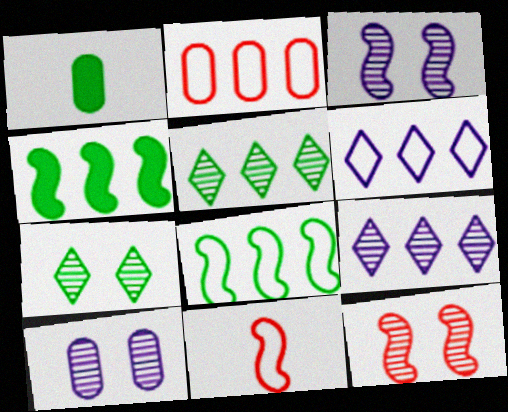[[1, 2, 10], 
[1, 6, 12], 
[1, 7, 8], 
[2, 4, 9], 
[2, 6, 8], 
[3, 4, 11], 
[7, 10, 12]]